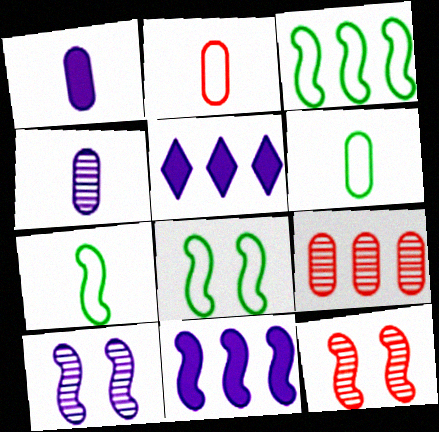[[3, 5, 9], 
[3, 7, 8], 
[5, 6, 12], 
[7, 11, 12]]